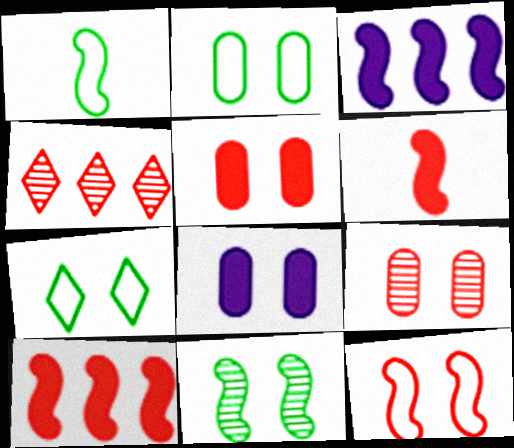[[1, 4, 8], 
[2, 8, 9]]